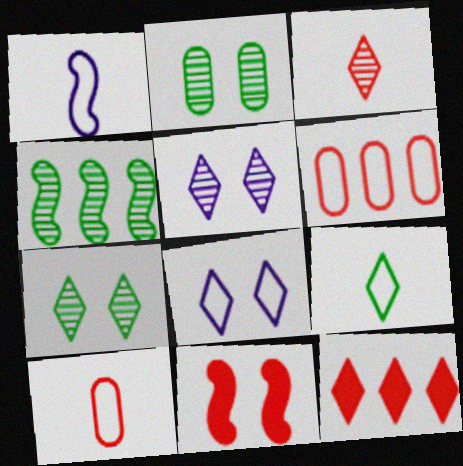[[1, 2, 12], 
[1, 4, 11], 
[1, 9, 10], 
[2, 8, 11], 
[3, 6, 11], 
[5, 9, 12]]